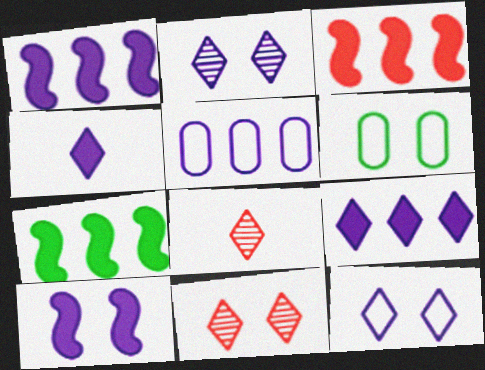[[1, 3, 7], 
[1, 6, 8], 
[6, 10, 11]]